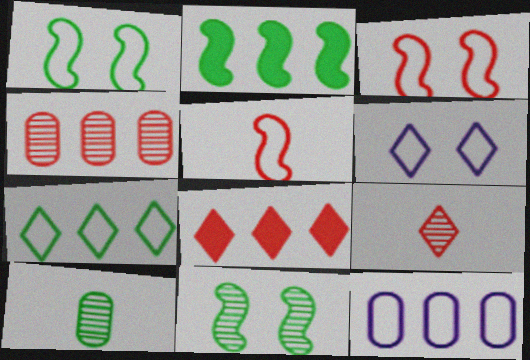[]